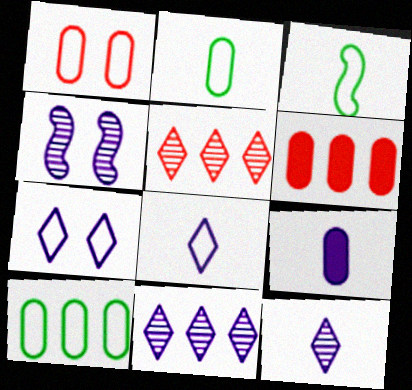[]